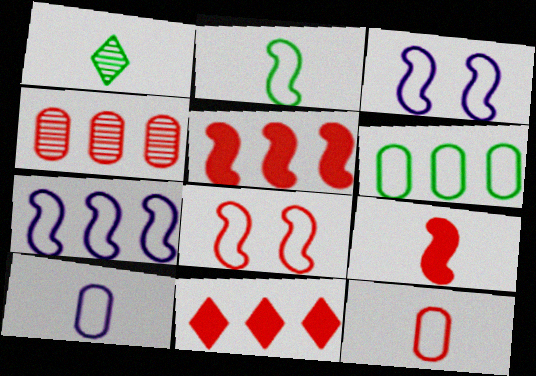[[1, 9, 10], 
[2, 7, 8]]